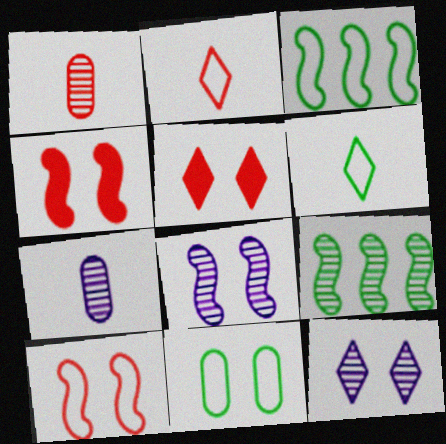[[1, 9, 12], 
[3, 5, 7], 
[3, 6, 11], 
[4, 11, 12], 
[5, 8, 11]]